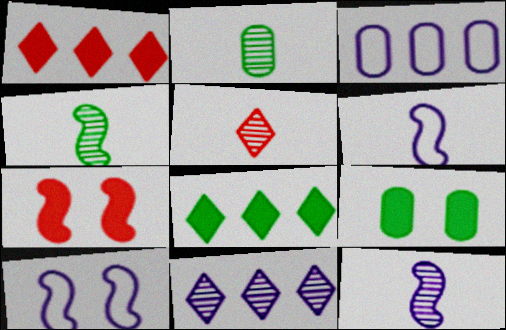[[1, 2, 10], 
[2, 5, 12]]